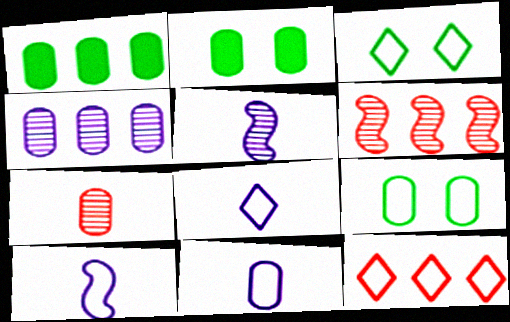[[2, 5, 12], 
[2, 6, 8], 
[3, 8, 12], 
[8, 10, 11], 
[9, 10, 12]]